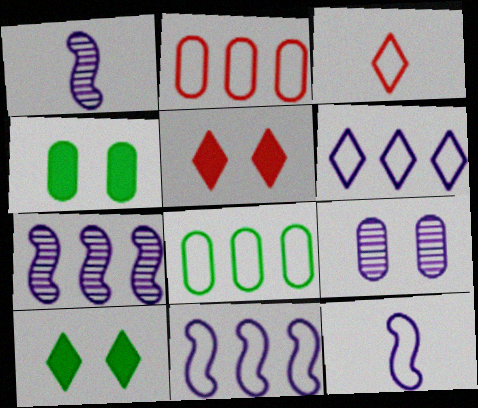[[1, 2, 10], 
[1, 5, 8], 
[3, 4, 7]]